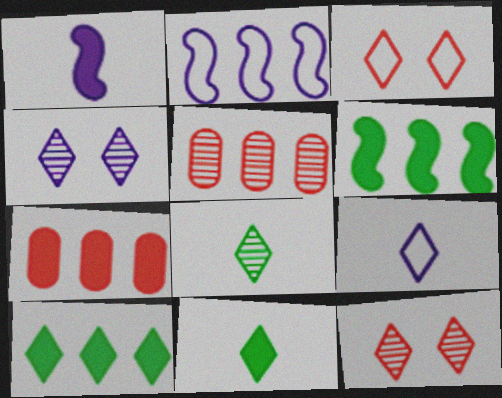[[2, 5, 10], 
[9, 10, 12]]